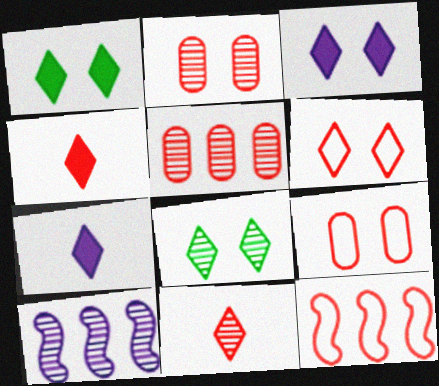[[2, 4, 12], 
[3, 6, 8]]